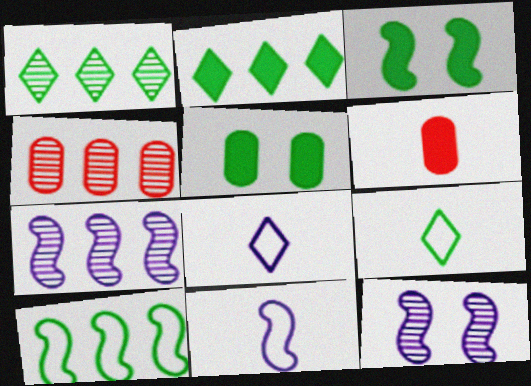[[1, 4, 7], 
[3, 4, 8]]